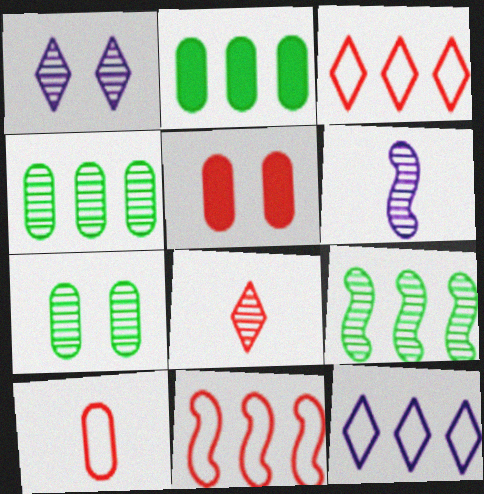[[5, 8, 11]]